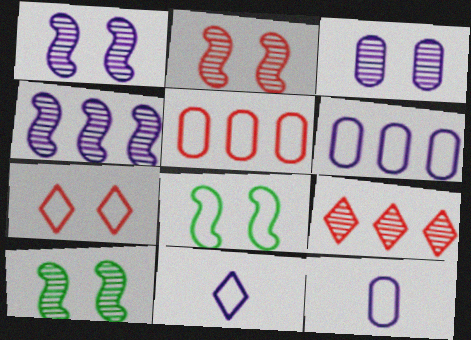[[1, 2, 10], 
[5, 8, 11]]